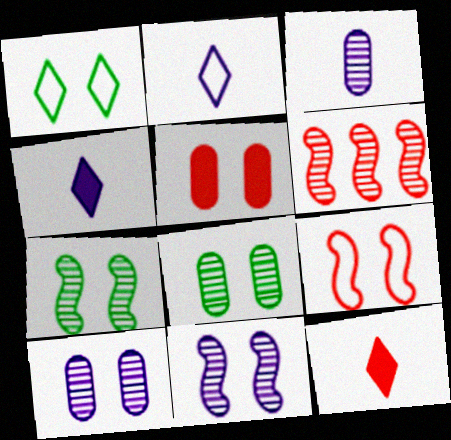[[1, 5, 11]]